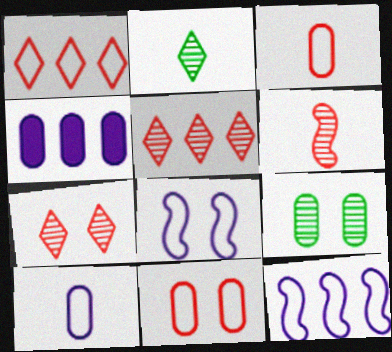[[3, 4, 9]]